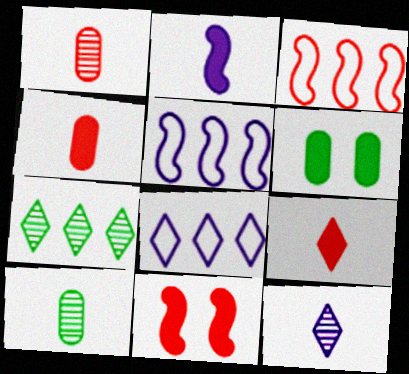[[3, 6, 12], 
[8, 10, 11]]